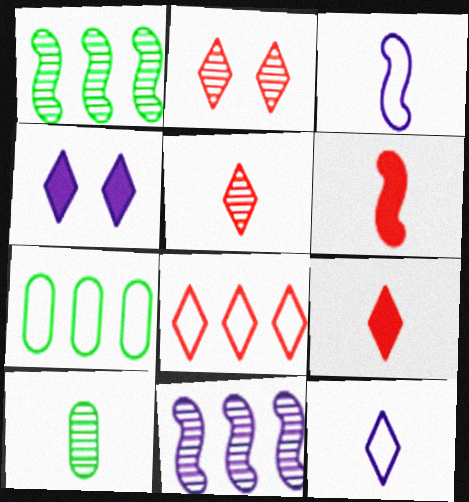[[2, 8, 9], 
[2, 10, 11], 
[3, 9, 10], 
[6, 10, 12]]